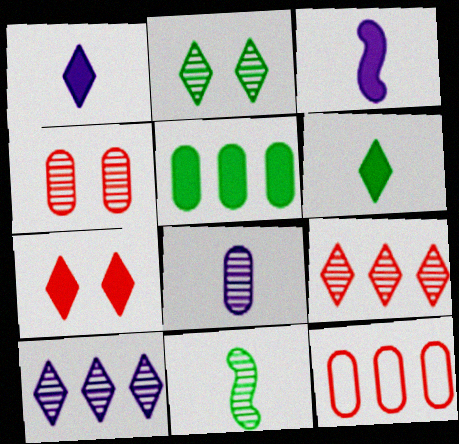[[2, 3, 12], 
[3, 5, 7], 
[4, 10, 11]]